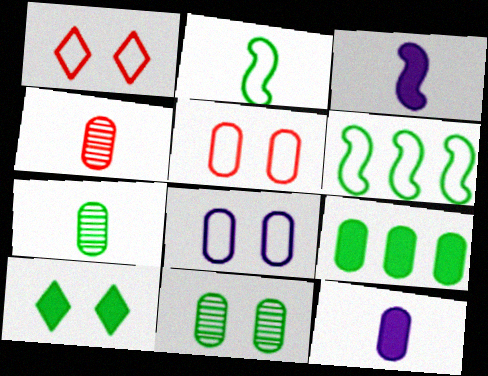[[4, 8, 9], 
[6, 7, 10]]